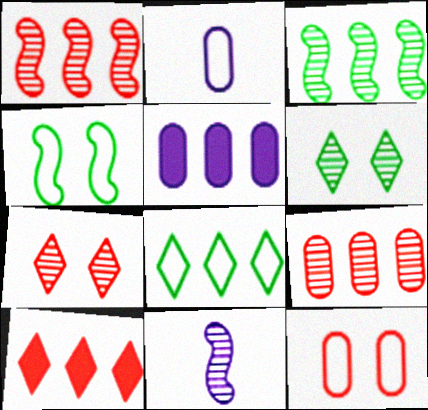[[1, 5, 8], 
[6, 9, 11]]